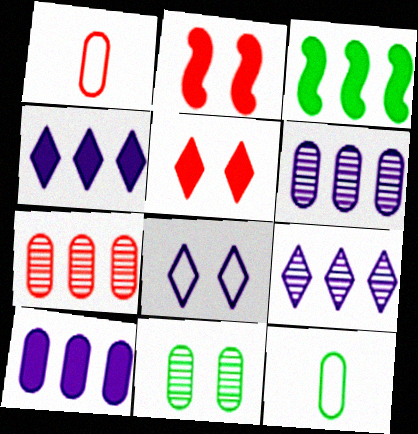[[1, 10, 11], 
[2, 8, 11], 
[2, 9, 12]]